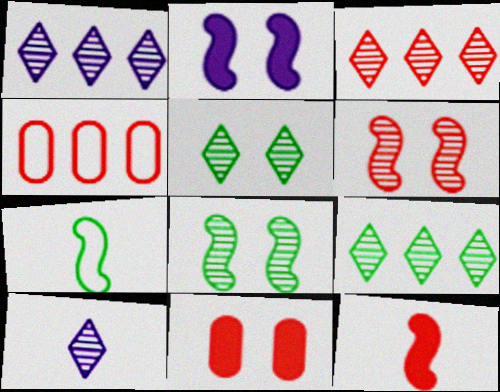[[1, 3, 9], 
[1, 7, 11], 
[3, 5, 10]]